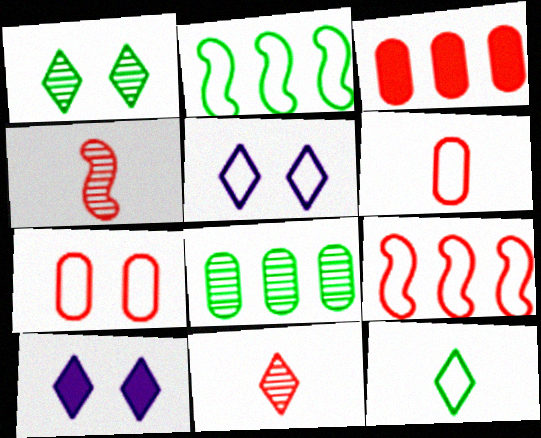[[2, 5, 6]]